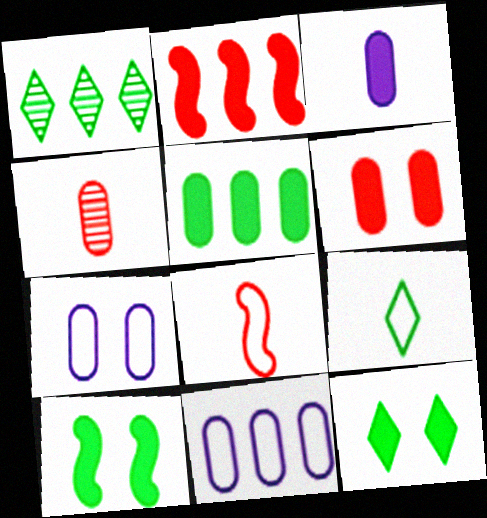[[1, 2, 11], 
[1, 9, 12], 
[2, 3, 12], 
[3, 5, 6], 
[4, 5, 7]]